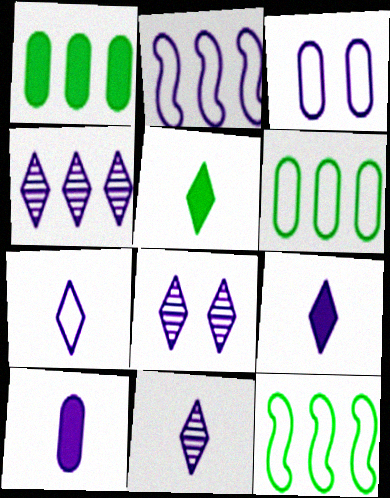[[2, 3, 7], 
[2, 8, 10], 
[4, 8, 11], 
[7, 9, 11]]